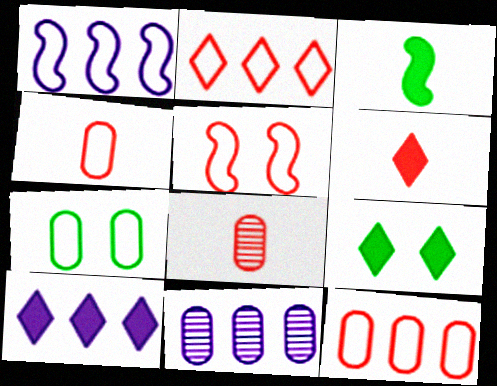[[1, 8, 9], 
[1, 10, 11], 
[2, 4, 5], 
[6, 9, 10]]